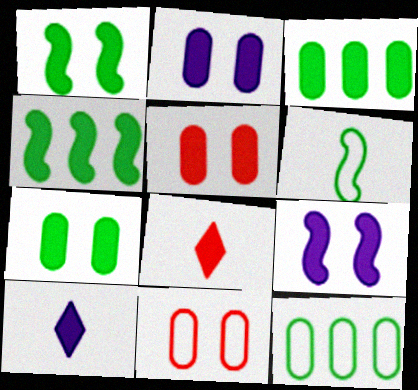[[2, 4, 8], 
[2, 5, 7], 
[3, 8, 9], 
[4, 5, 10]]